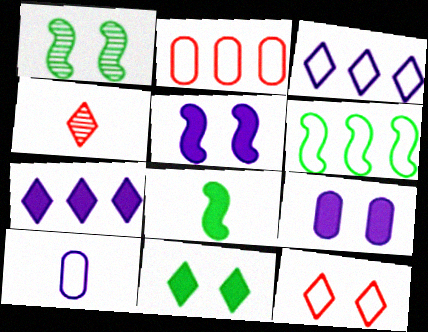[[1, 6, 8], 
[1, 9, 12], 
[2, 3, 6], 
[3, 4, 11], 
[4, 6, 9], 
[4, 8, 10], 
[6, 10, 12]]